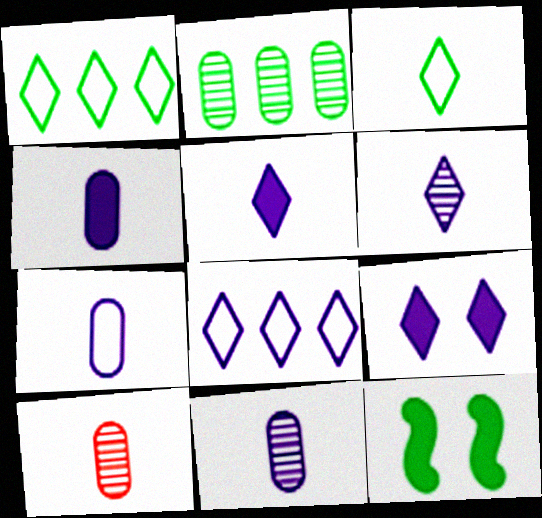[[2, 3, 12], 
[4, 7, 11], 
[6, 8, 9], 
[8, 10, 12]]